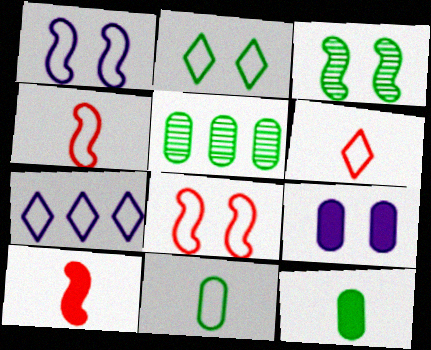[[2, 6, 7], 
[7, 8, 11]]